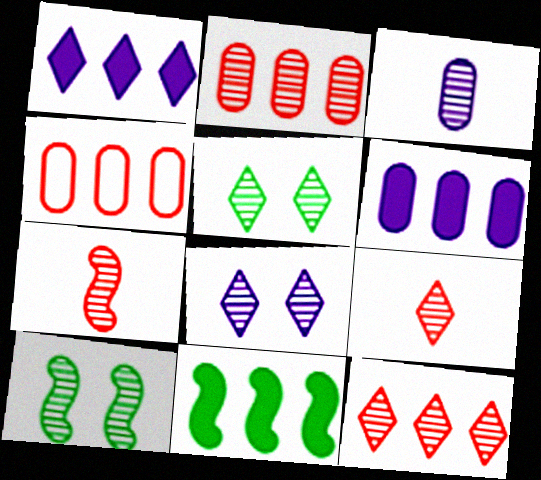[[3, 10, 12]]